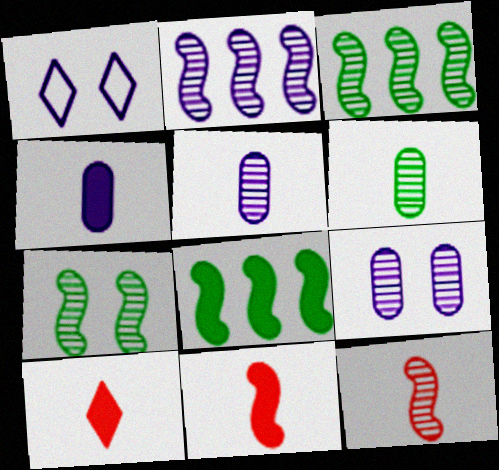[[1, 2, 4], 
[2, 7, 12]]